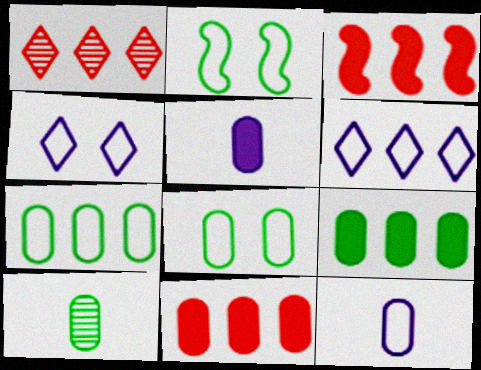[[1, 2, 5], 
[3, 4, 10], 
[8, 9, 10]]